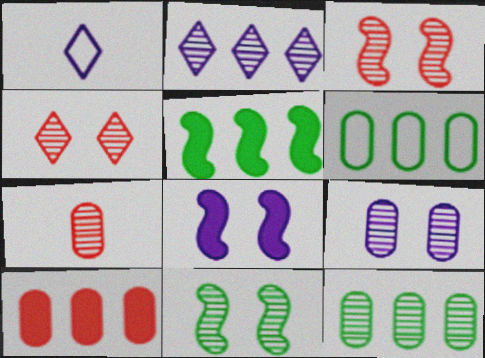[[1, 10, 11], 
[2, 7, 11], 
[4, 9, 11], 
[7, 9, 12]]